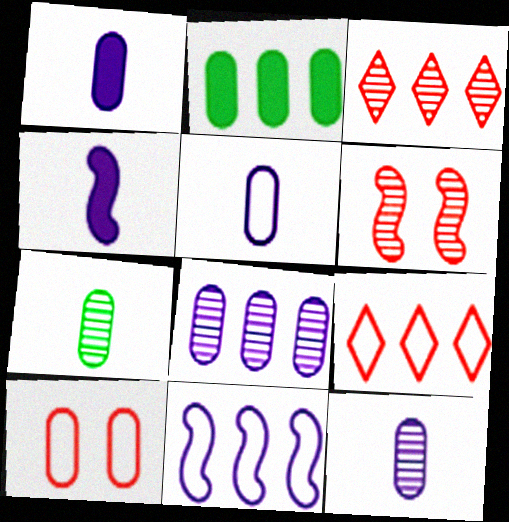[[1, 5, 12], 
[2, 3, 11], 
[2, 10, 12]]